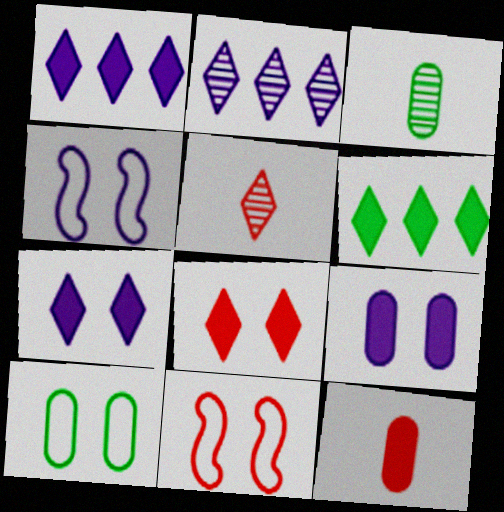[[1, 3, 11]]